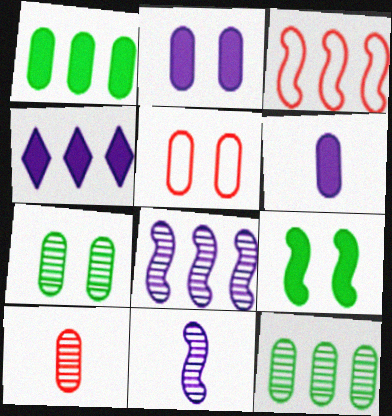[[2, 5, 7], 
[3, 4, 12], 
[3, 9, 11], 
[5, 6, 12]]